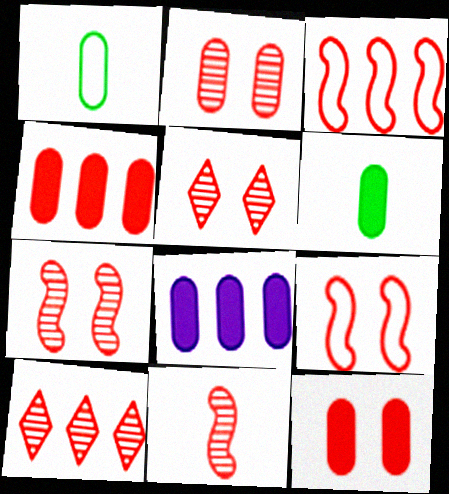[[1, 2, 8], 
[2, 5, 7], 
[2, 10, 11], 
[3, 4, 10], 
[5, 9, 12], 
[6, 8, 12]]